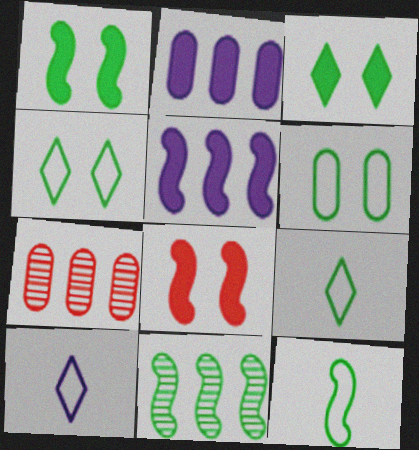[[1, 7, 10], 
[1, 11, 12]]